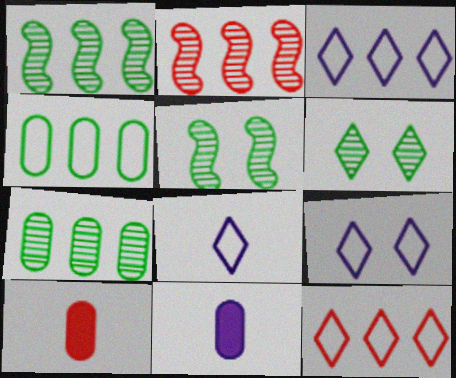[[1, 9, 10], 
[3, 5, 10], 
[3, 8, 9], 
[5, 11, 12]]